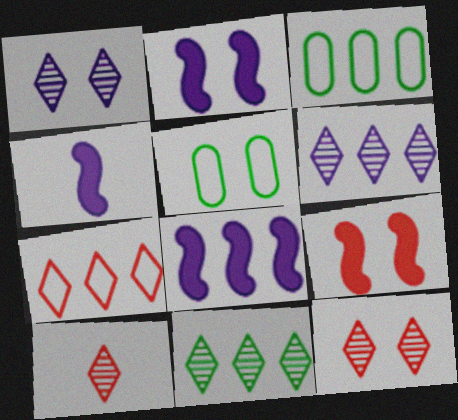[[1, 5, 9], 
[1, 10, 11], 
[2, 3, 10], 
[2, 4, 8], 
[2, 5, 12], 
[3, 4, 12], 
[5, 8, 10]]